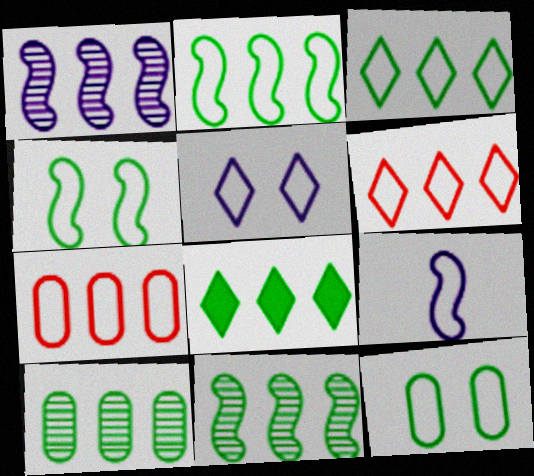[[1, 7, 8], 
[2, 8, 10], 
[6, 9, 12]]